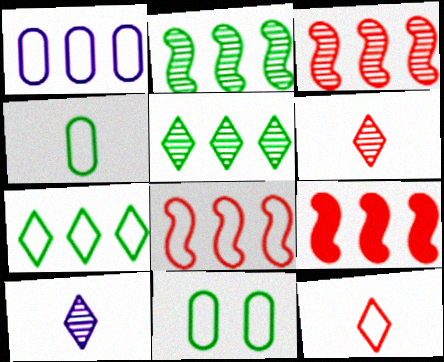[[1, 5, 9], 
[1, 7, 8], 
[3, 8, 9], 
[9, 10, 11]]